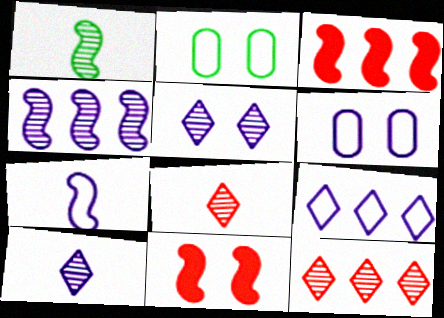[[2, 3, 10], 
[2, 5, 11], 
[6, 7, 9]]